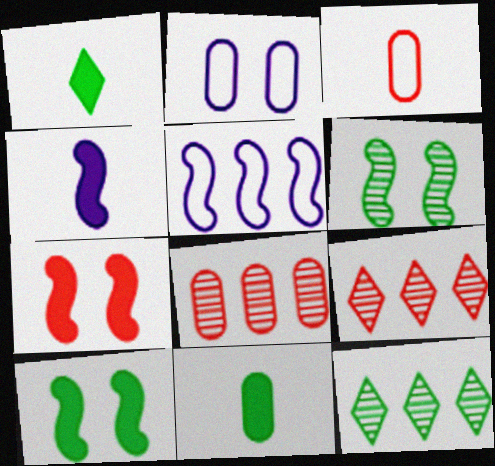[[2, 8, 11], 
[3, 7, 9]]